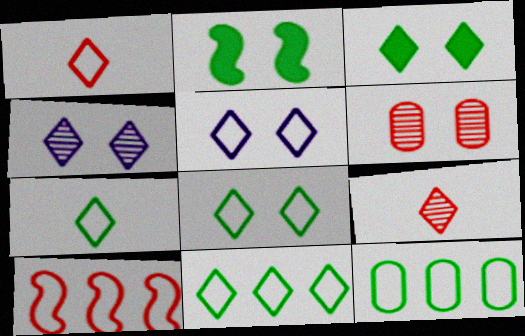[[1, 5, 11], 
[2, 5, 6], 
[7, 8, 11]]